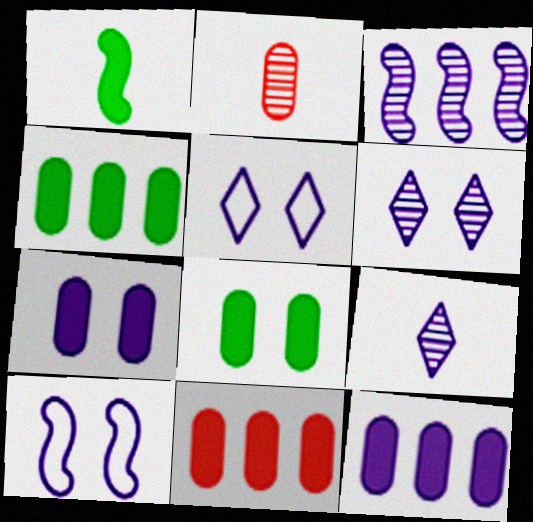[[4, 11, 12], 
[6, 7, 10], 
[9, 10, 12]]